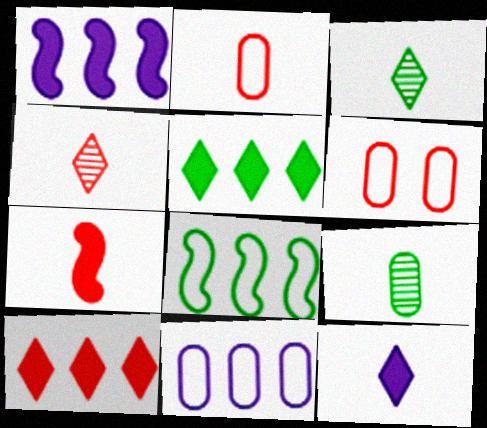[[1, 3, 6], 
[2, 4, 7]]